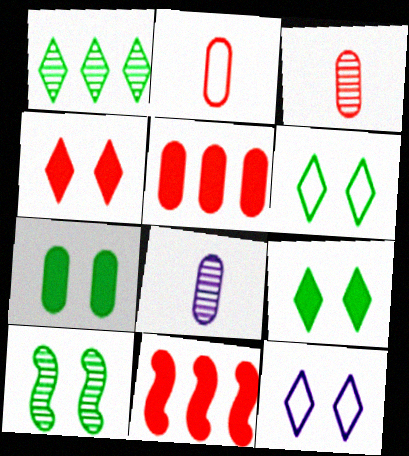[[6, 7, 10], 
[6, 8, 11]]